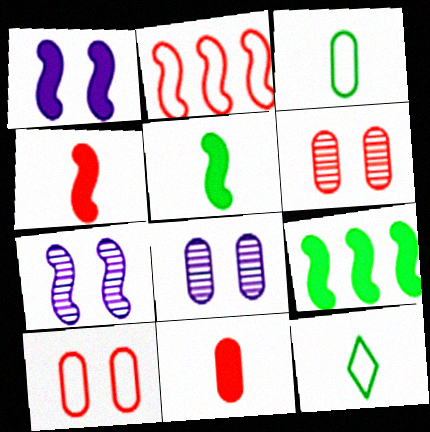[[1, 4, 9], 
[2, 5, 7]]